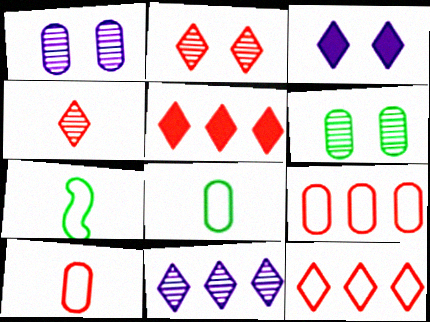[[1, 5, 7]]